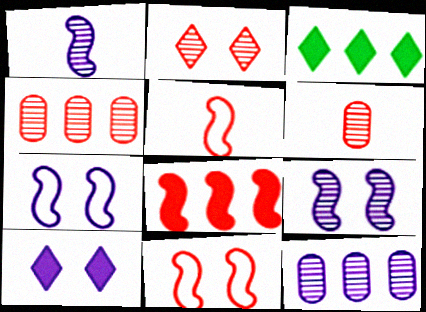[[3, 6, 7]]